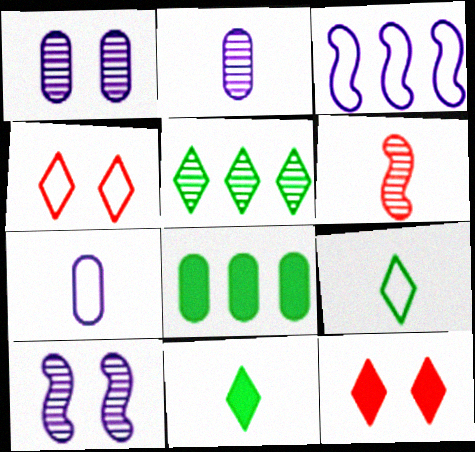[[1, 5, 6], 
[6, 7, 11]]